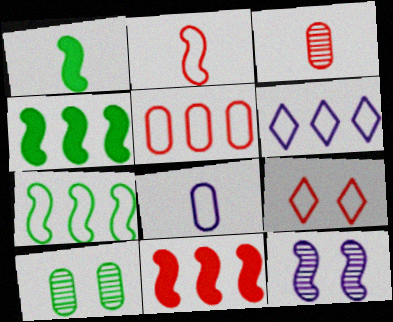[[2, 4, 12], 
[2, 5, 9], 
[3, 9, 11], 
[5, 6, 7], 
[7, 8, 9]]